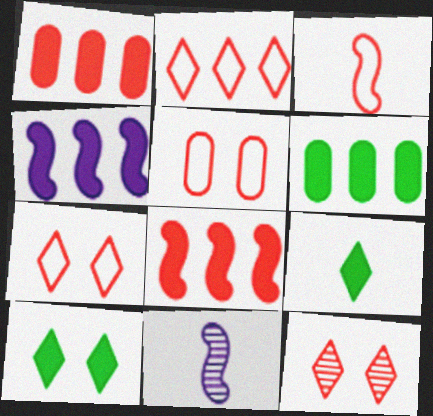[[1, 3, 12], 
[2, 3, 5], 
[6, 7, 11]]